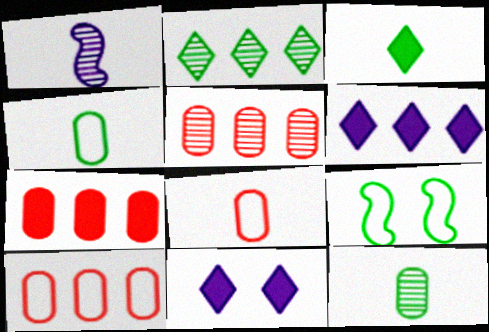[[1, 3, 8], 
[5, 7, 10]]